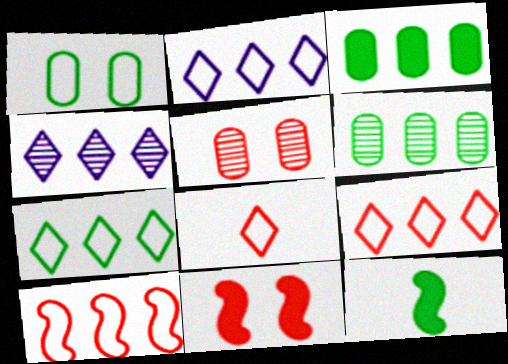[[2, 5, 12], 
[2, 7, 9], 
[3, 4, 10]]